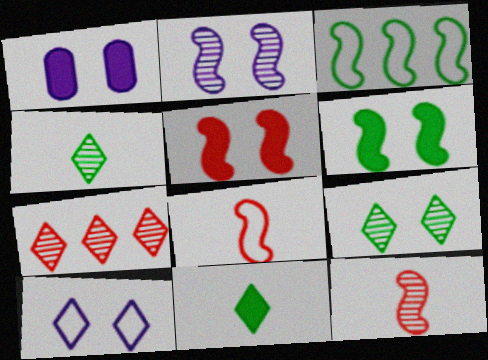[[1, 2, 10], 
[7, 10, 11]]